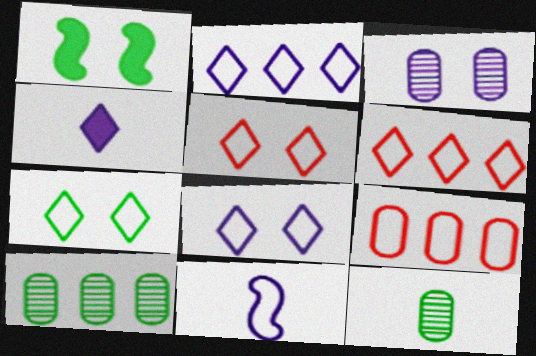[[1, 3, 5], 
[5, 7, 8], 
[7, 9, 11]]